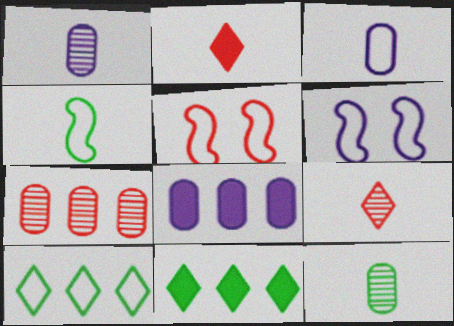[[1, 2, 4], 
[1, 5, 11], 
[2, 5, 7], 
[3, 5, 10]]